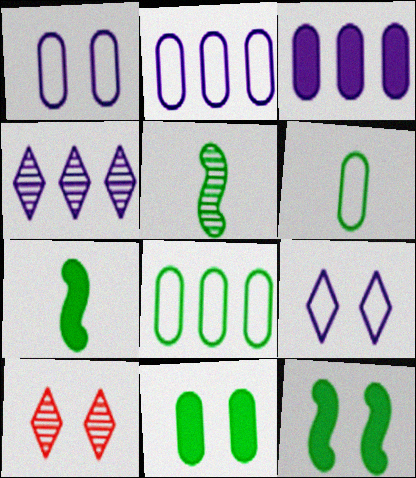[[1, 10, 12], 
[2, 7, 10]]